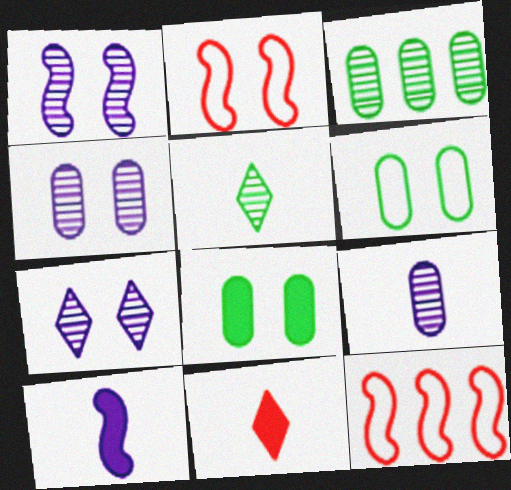[[1, 4, 7], 
[2, 7, 8]]